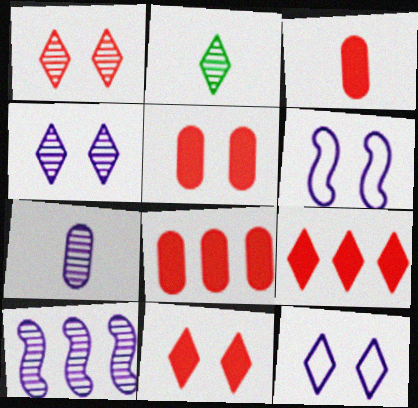[[2, 6, 8], 
[2, 9, 12], 
[3, 5, 8], 
[4, 7, 10]]